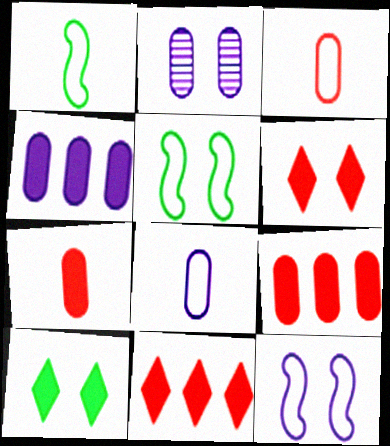[[1, 2, 11], 
[2, 4, 8], 
[2, 5, 6]]